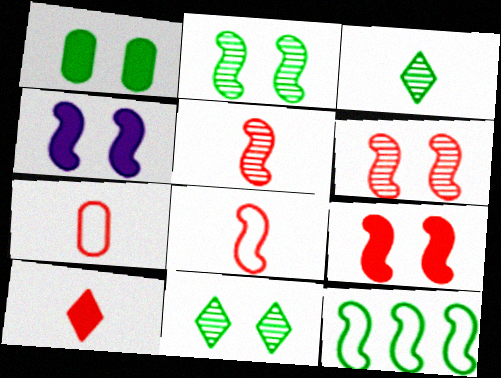[[1, 3, 12], 
[4, 5, 12], 
[5, 7, 10]]